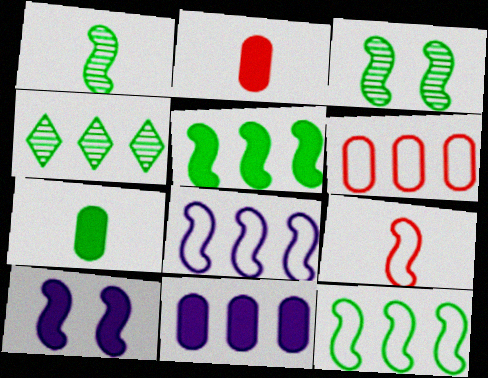[]